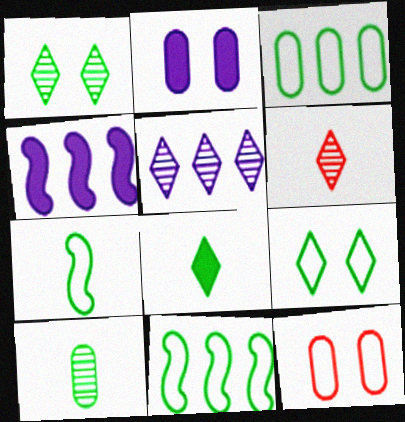[[1, 5, 6], 
[2, 6, 11], 
[3, 7, 9], 
[7, 8, 10]]